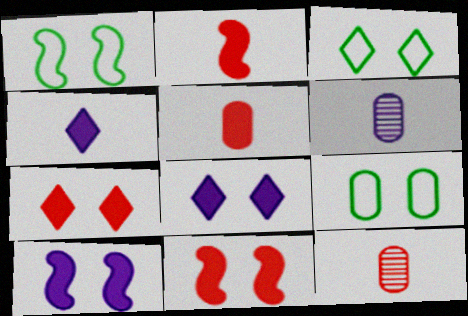[[1, 3, 9]]